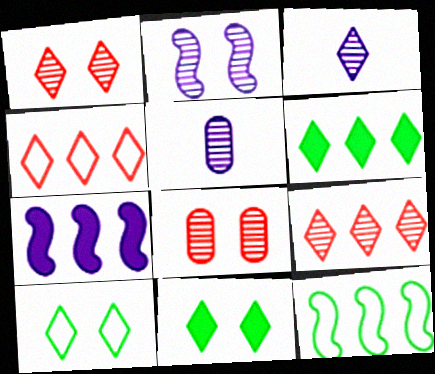[[3, 4, 11]]